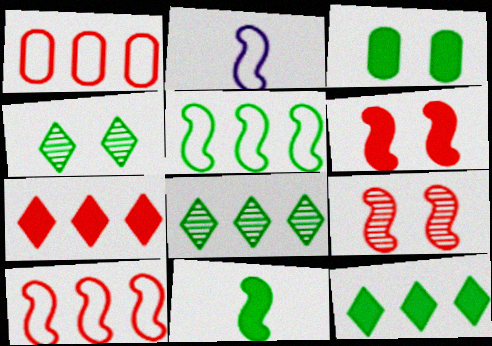[[3, 11, 12]]